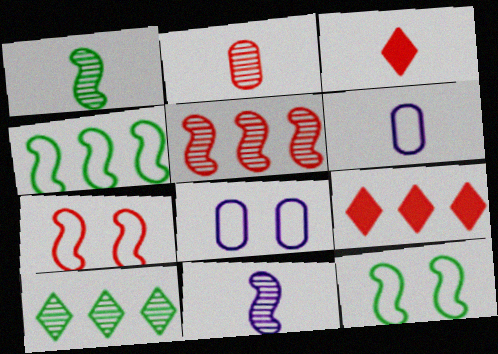[[1, 3, 6], 
[1, 8, 9], 
[2, 7, 9]]